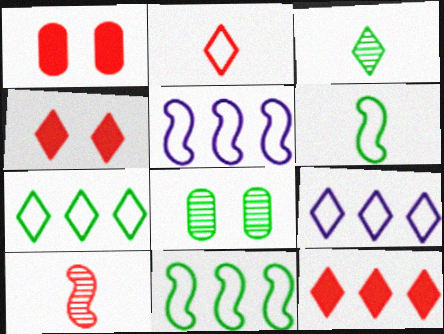[[1, 3, 5], 
[3, 4, 9]]